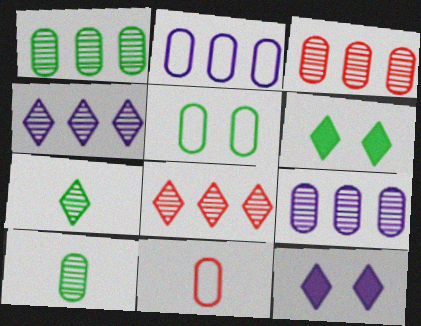[[1, 3, 9], 
[2, 5, 11]]